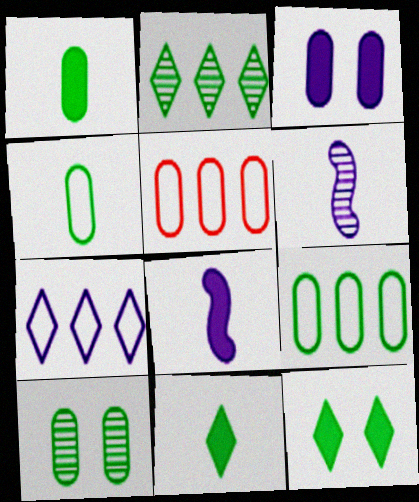[[1, 9, 10], 
[3, 6, 7], 
[5, 6, 12]]